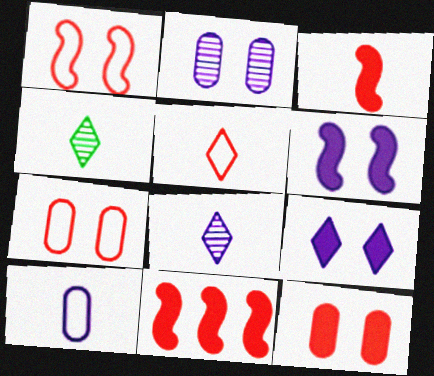[[3, 4, 10]]